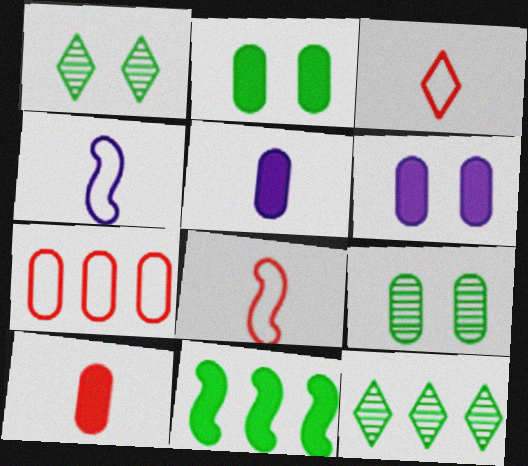[[5, 7, 9], 
[6, 8, 12]]